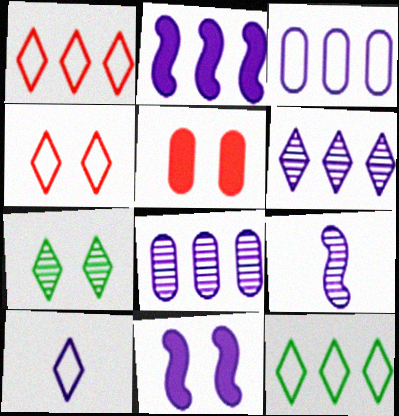[[2, 3, 6], 
[4, 10, 12], 
[5, 9, 12], 
[8, 10, 11]]